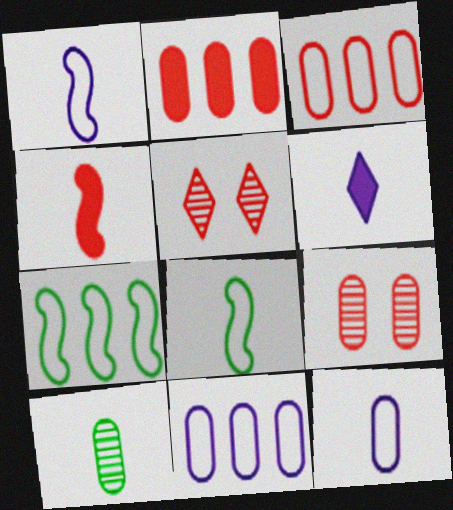[[3, 4, 5], 
[6, 7, 9]]